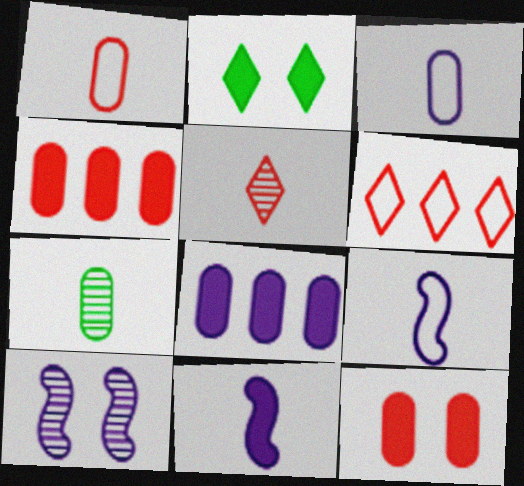[[2, 4, 11]]